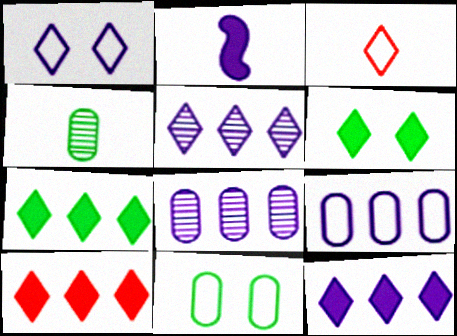[[1, 2, 8], 
[2, 3, 4], 
[3, 5, 6], 
[7, 10, 12]]